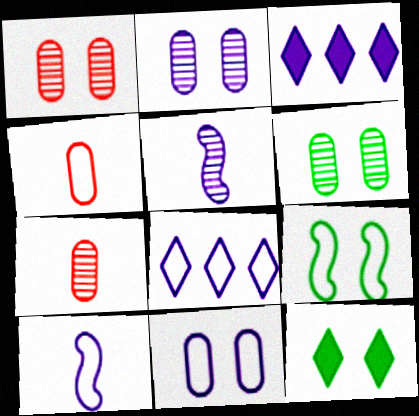[[1, 2, 6], 
[2, 3, 10], 
[3, 5, 11], 
[3, 7, 9], 
[4, 8, 9], 
[6, 9, 12], 
[8, 10, 11]]